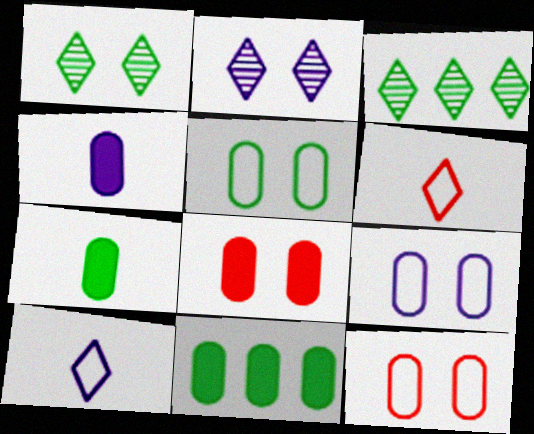[[4, 8, 11], 
[5, 9, 12]]